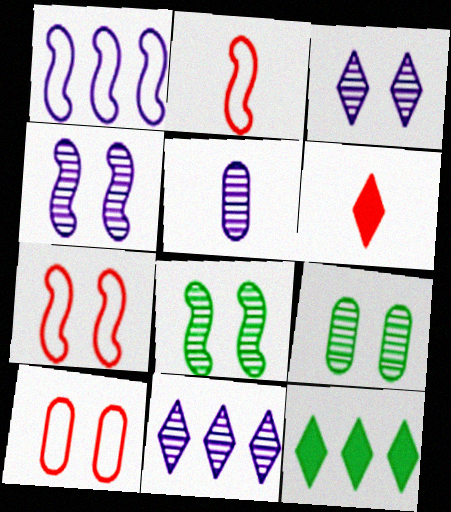[[1, 6, 9], 
[4, 5, 11], 
[5, 7, 12]]